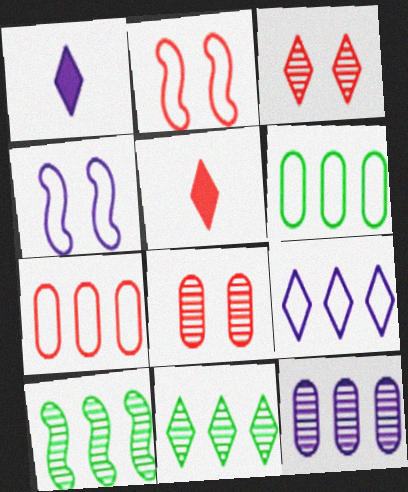[[1, 4, 12]]